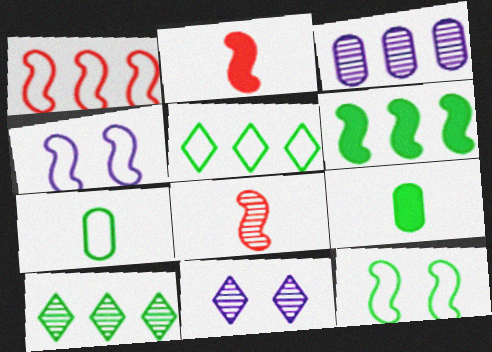[[1, 9, 11], 
[4, 6, 8], 
[5, 7, 12], 
[9, 10, 12]]